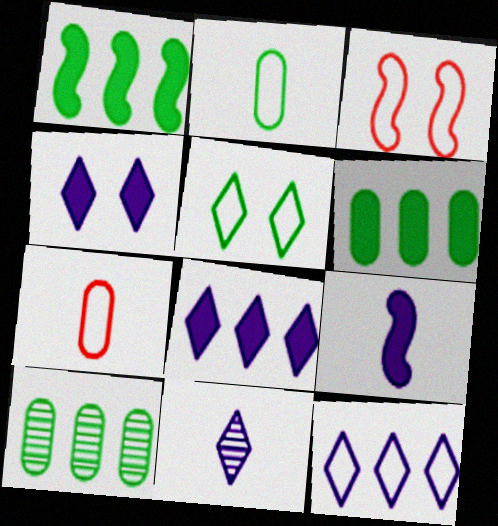[[2, 3, 12], 
[3, 6, 11], 
[4, 11, 12]]